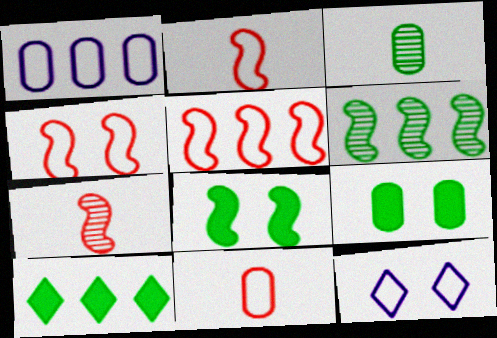[[2, 4, 5]]